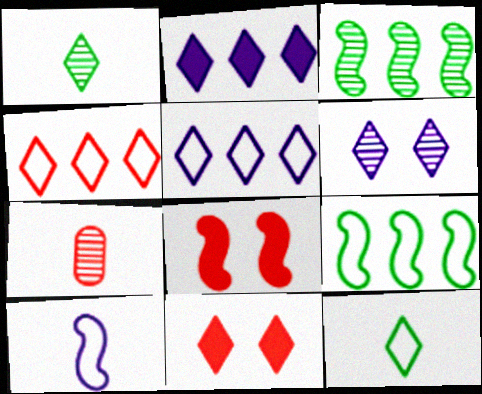[[1, 5, 11], 
[3, 6, 7], 
[3, 8, 10], 
[4, 7, 8]]